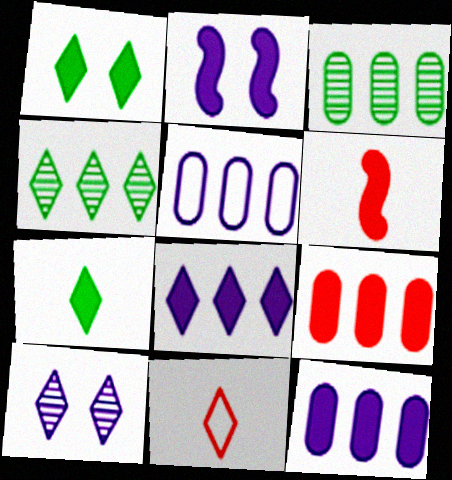[[1, 6, 12], 
[2, 3, 11], 
[2, 7, 9], 
[3, 5, 9]]